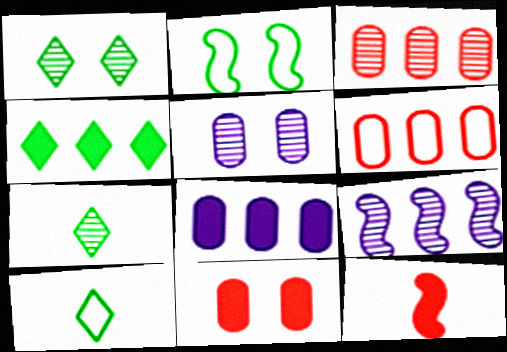[[1, 4, 10], 
[2, 9, 12], 
[4, 6, 9], 
[9, 10, 11]]